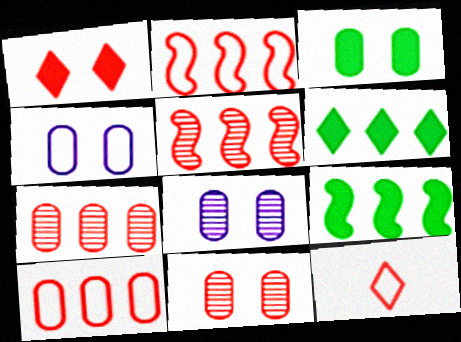[[3, 4, 11], 
[8, 9, 12]]